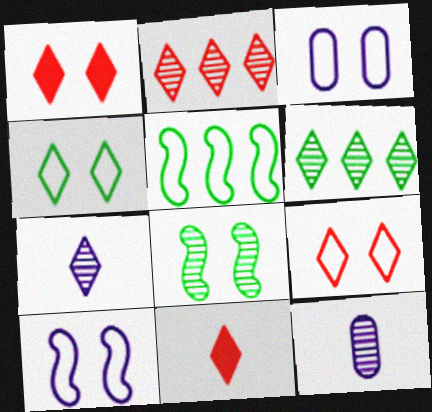[[1, 3, 8], 
[1, 5, 12], 
[2, 8, 12], 
[2, 9, 11]]